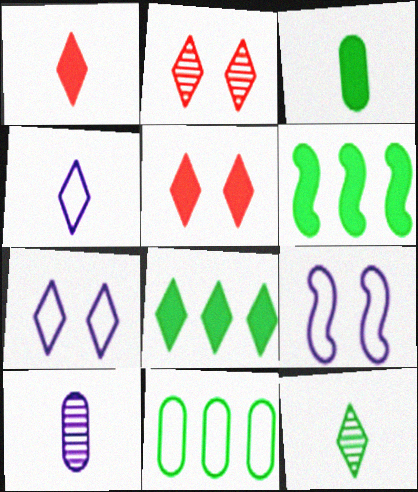[[1, 4, 12], 
[2, 4, 8]]